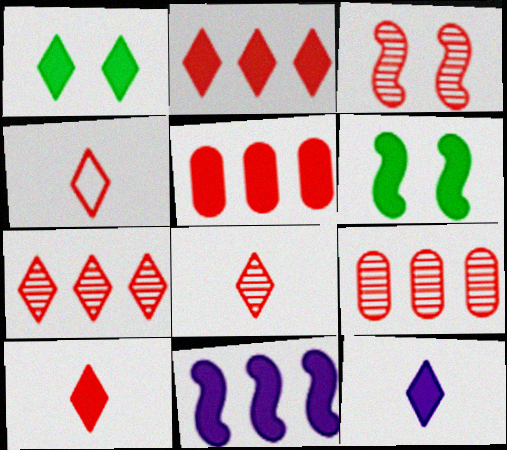[[1, 2, 12], 
[3, 4, 5], 
[3, 8, 9], 
[4, 8, 10], 
[5, 6, 12]]